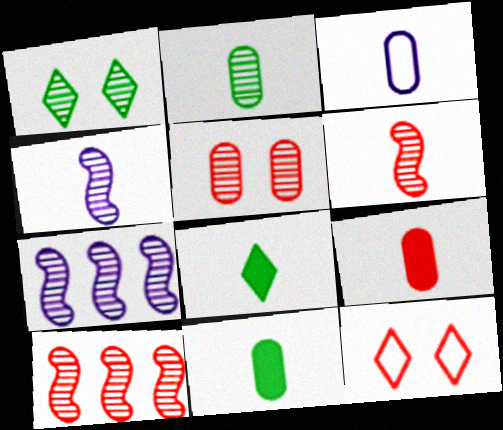[[2, 3, 9], 
[3, 6, 8], 
[7, 11, 12], 
[9, 10, 12]]